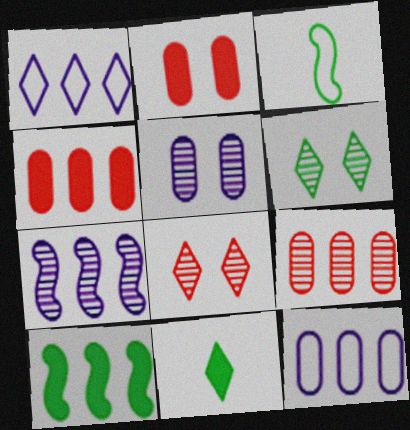[[1, 8, 11], 
[1, 9, 10]]